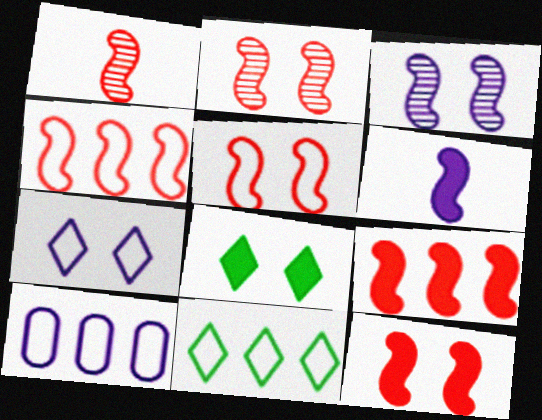[[1, 4, 12], 
[1, 5, 9], 
[1, 8, 10], 
[2, 5, 12], 
[4, 10, 11]]